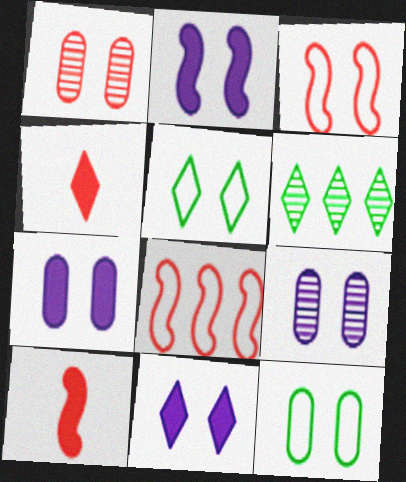[[1, 2, 5], 
[1, 4, 8], 
[1, 7, 12], 
[2, 7, 11]]